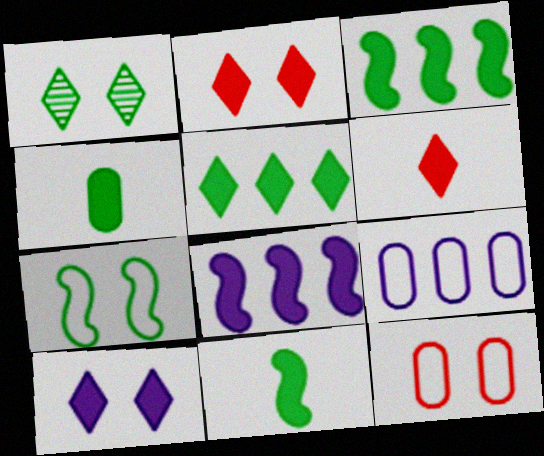[[2, 4, 8], 
[5, 6, 10]]